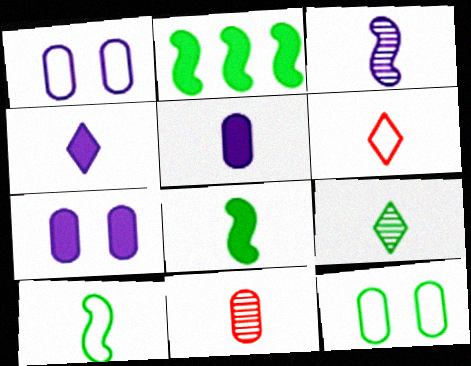[[2, 9, 12], 
[3, 9, 11], 
[4, 6, 9], 
[4, 10, 11]]